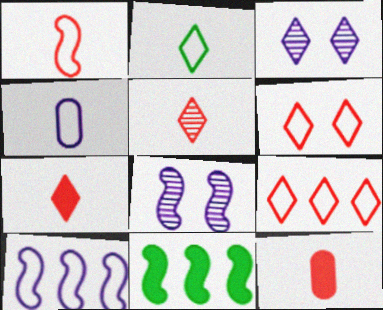[[1, 2, 4], 
[1, 5, 12], 
[1, 8, 11]]